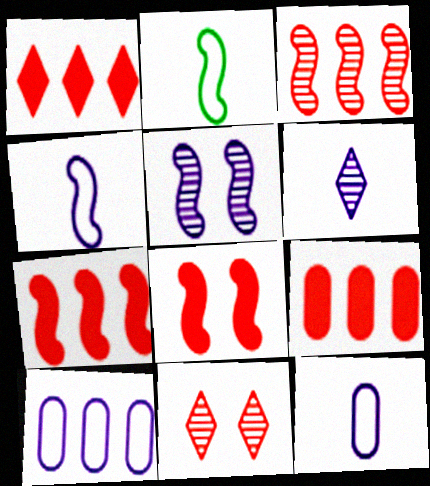[[1, 7, 9], 
[2, 5, 7]]